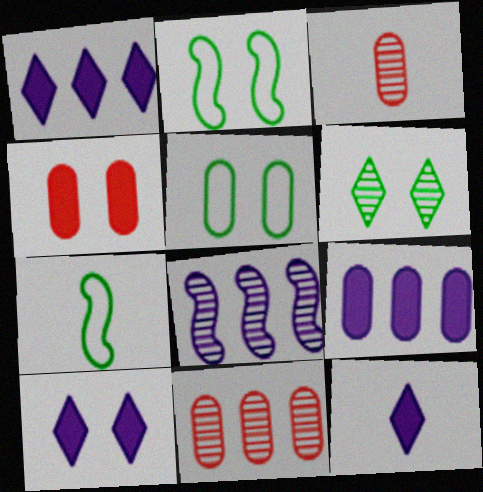[[1, 2, 3], 
[1, 10, 12], 
[2, 11, 12], 
[3, 5, 9], 
[3, 6, 8], 
[3, 7, 12], 
[7, 10, 11]]